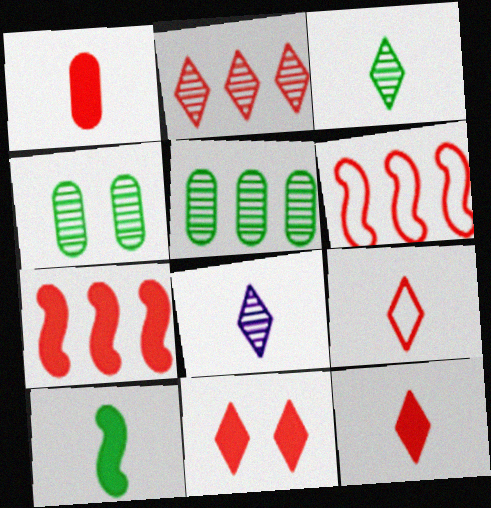[[1, 7, 11], 
[2, 9, 11]]